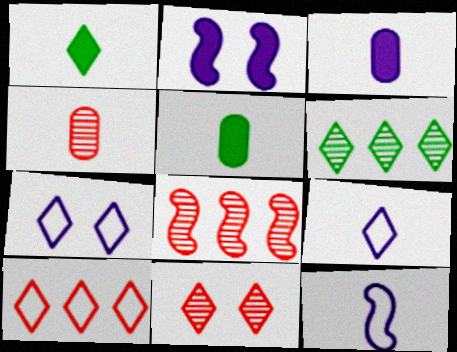[[1, 4, 12], 
[4, 8, 11], 
[5, 7, 8]]